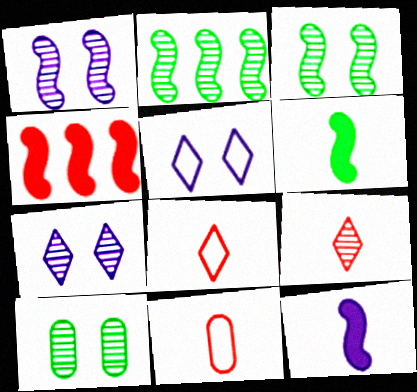[]